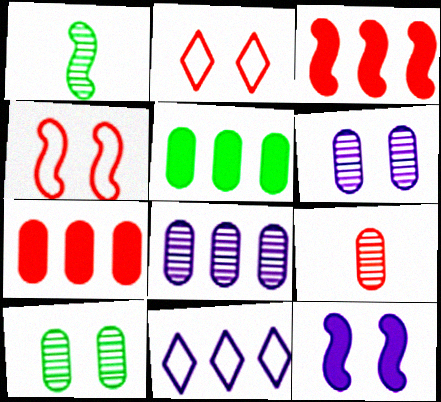[[2, 3, 9], 
[2, 10, 12], 
[8, 9, 10]]